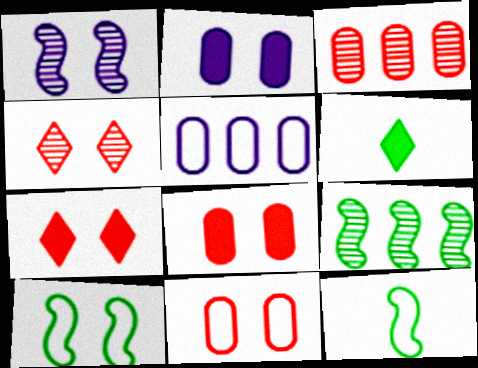[[2, 4, 10]]